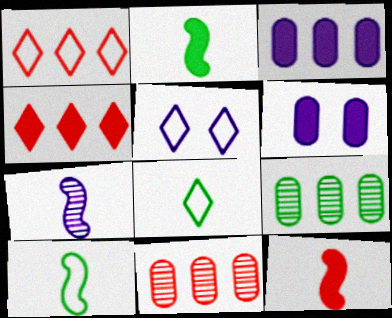[[1, 5, 8], 
[2, 4, 6], 
[2, 5, 11], 
[3, 5, 7], 
[5, 9, 12], 
[7, 10, 12]]